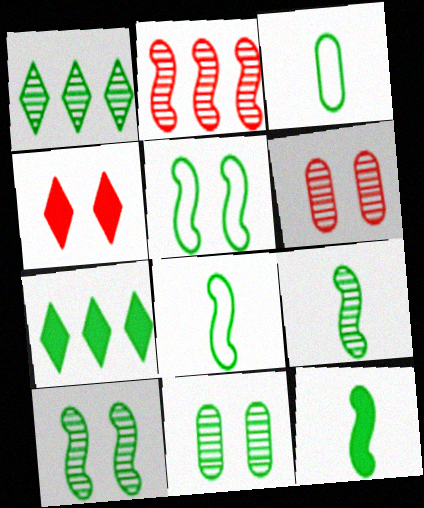[[1, 9, 11], 
[3, 7, 10], 
[7, 8, 11], 
[8, 9, 12]]